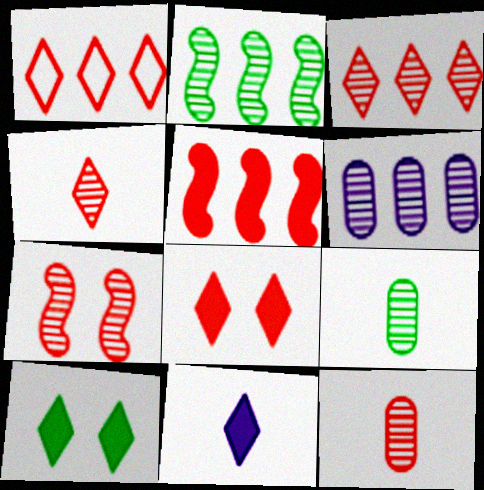[[1, 4, 8], 
[2, 3, 6], 
[3, 7, 12]]